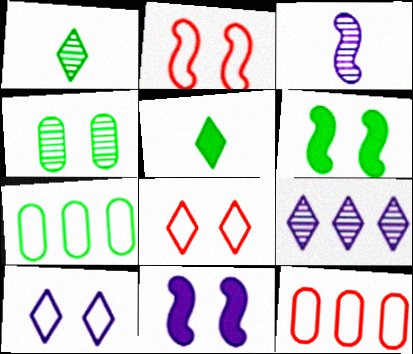[[1, 6, 7], 
[1, 11, 12], 
[4, 8, 11], 
[5, 8, 9]]